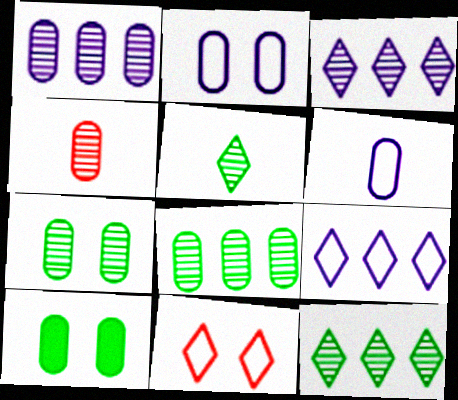[[1, 4, 7]]